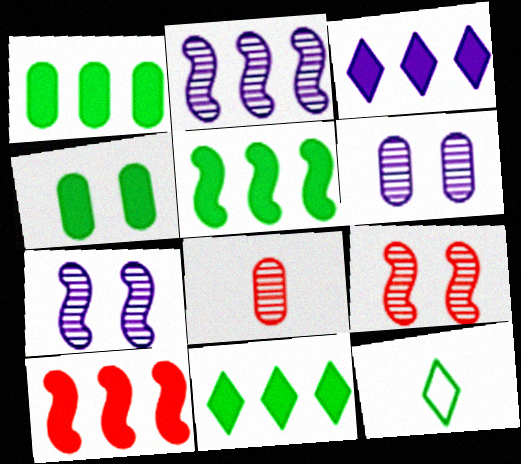[[1, 3, 10], 
[1, 5, 11], 
[6, 10, 12]]